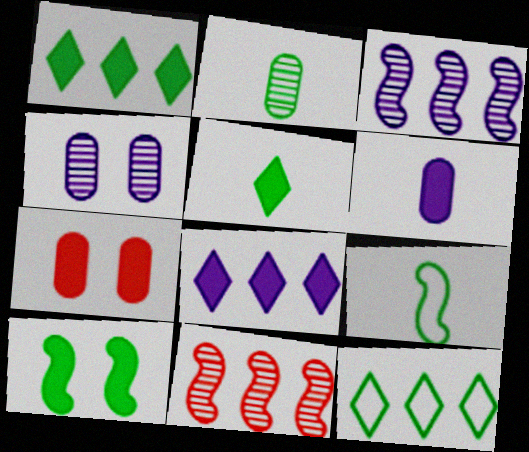[[2, 5, 9], 
[2, 10, 12]]